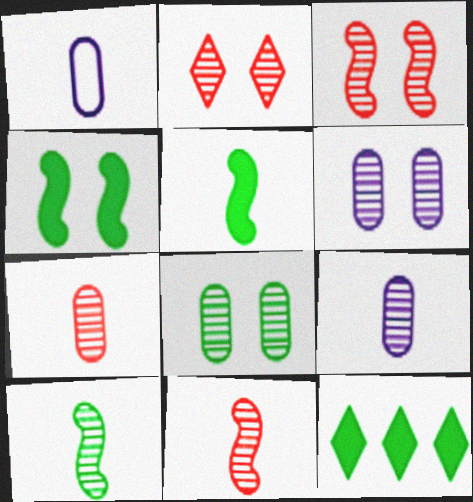[[1, 3, 12]]